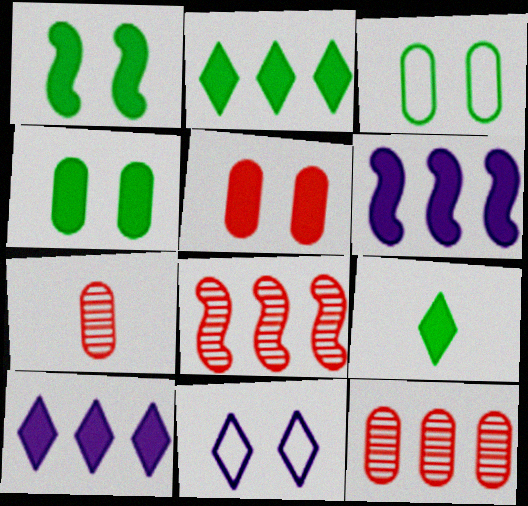[[5, 6, 9]]